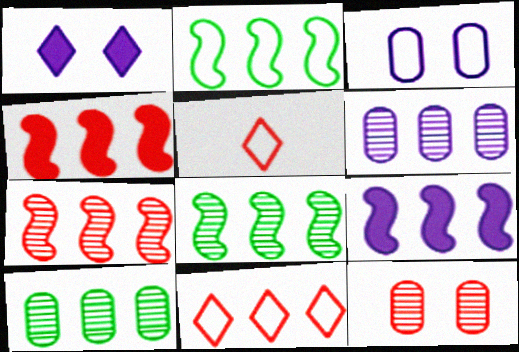[[2, 3, 5], 
[2, 7, 9], 
[4, 5, 12], 
[9, 10, 11]]